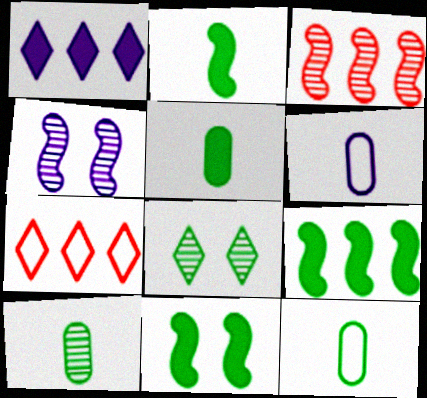[[1, 4, 6], 
[2, 9, 11], 
[4, 5, 7], 
[5, 10, 12], 
[8, 9, 12]]